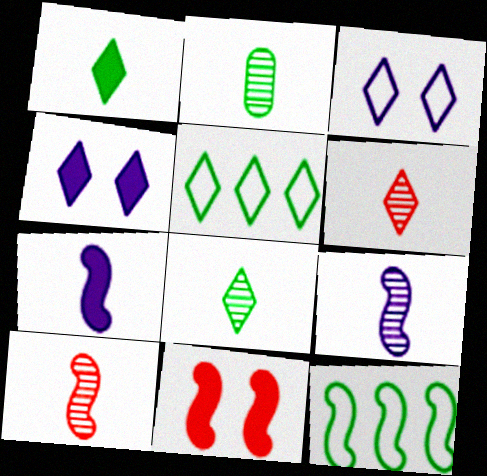[[2, 6, 9], 
[4, 5, 6], 
[9, 11, 12]]